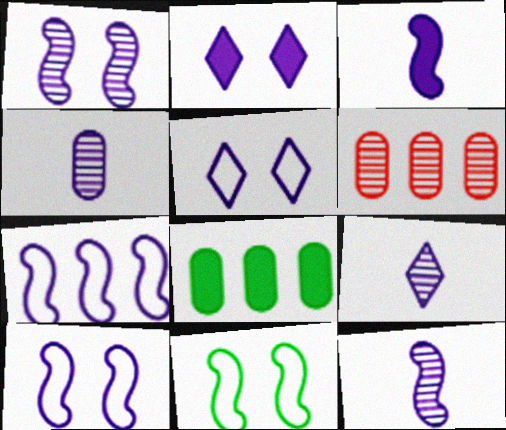[[1, 3, 7], 
[2, 4, 7], 
[4, 9, 12]]